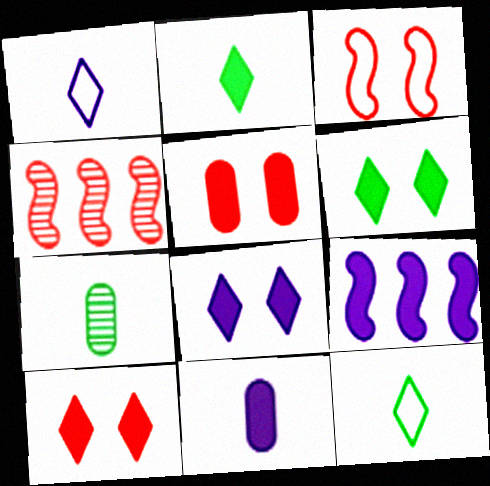[[2, 5, 9], 
[6, 8, 10], 
[8, 9, 11]]